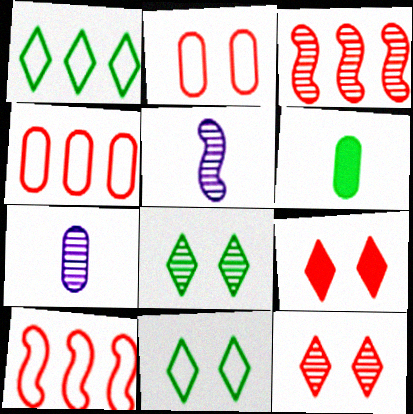[[3, 7, 8]]